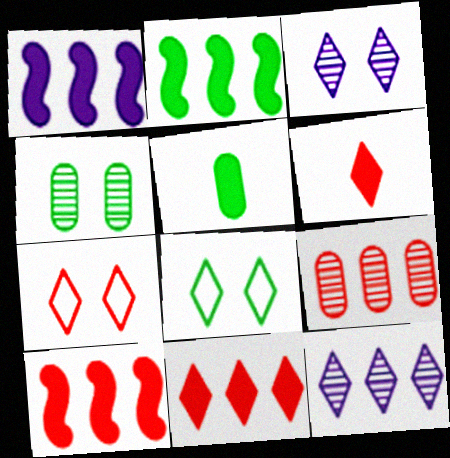[[1, 2, 10], 
[6, 8, 12]]